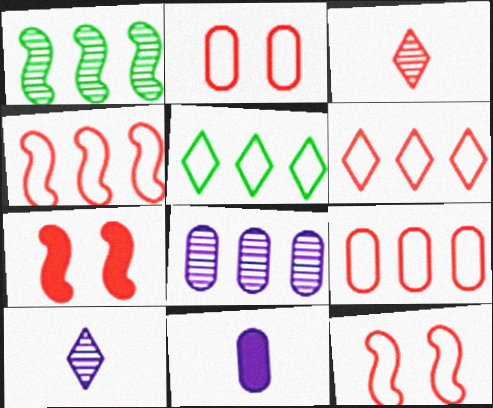[[3, 7, 9], 
[4, 6, 9]]